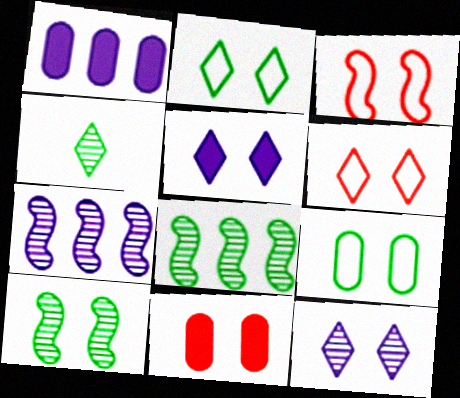[[1, 3, 4]]